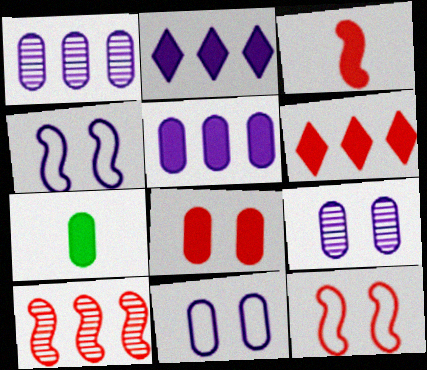[[3, 6, 8], 
[3, 10, 12], 
[5, 7, 8]]